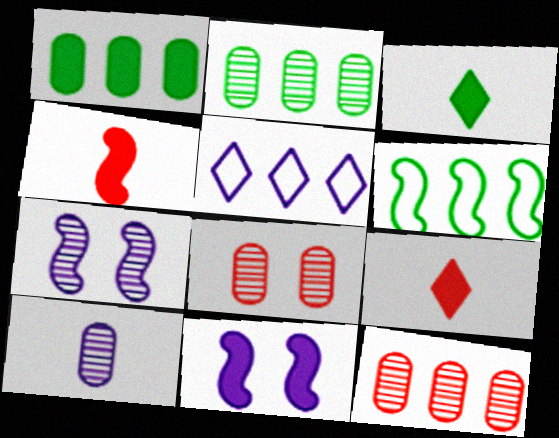[[1, 9, 11], 
[2, 8, 10], 
[4, 6, 7], 
[5, 10, 11]]